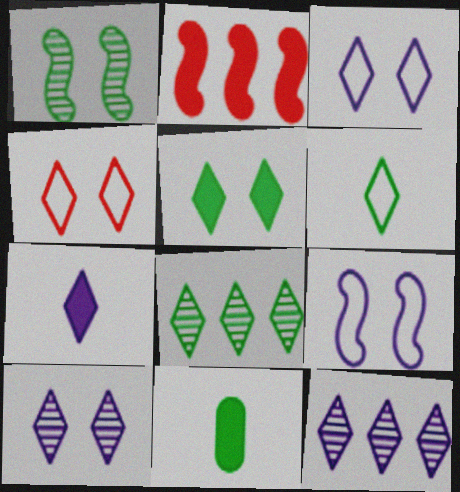[[3, 7, 12], 
[4, 5, 10], 
[4, 7, 8], 
[5, 6, 8]]